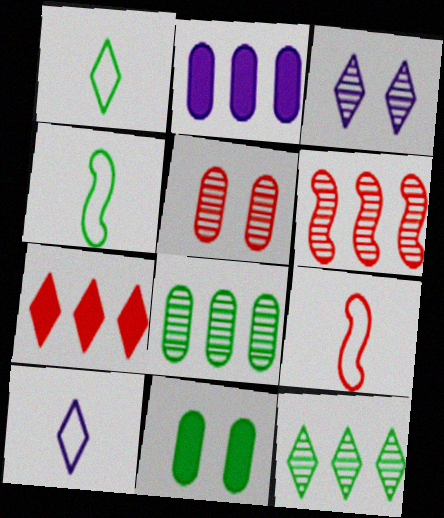[[1, 3, 7], 
[4, 11, 12], 
[5, 7, 9], 
[6, 10, 11]]